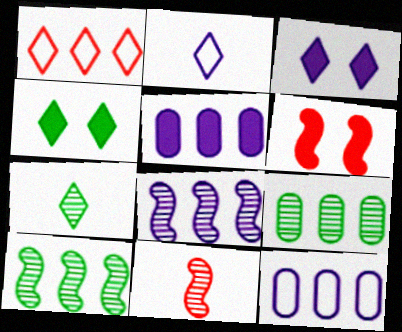[[1, 3, 7], 
[1, 5, 10], 
[2, 6, 9], 
[4, 11, 12], 
[6, 7, 12]]